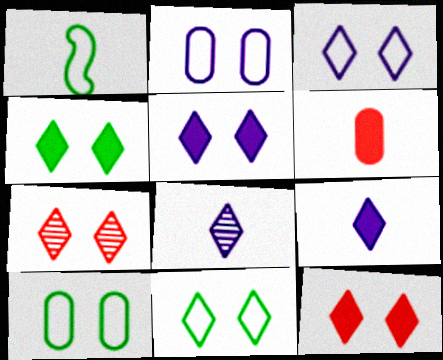[[1, 6, 8], 
[3, 4, 7], 
[4, 5, 12], 
[5, 7, 11]]